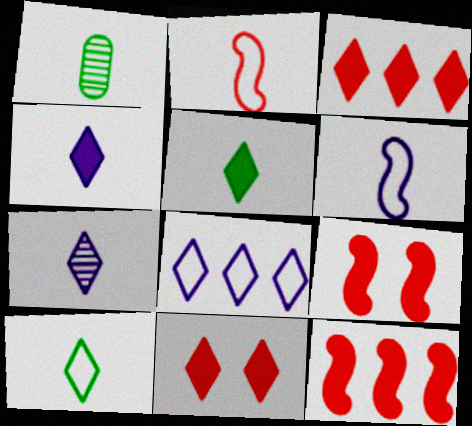[[1, 2, 4], 
[1, 8, 9]]